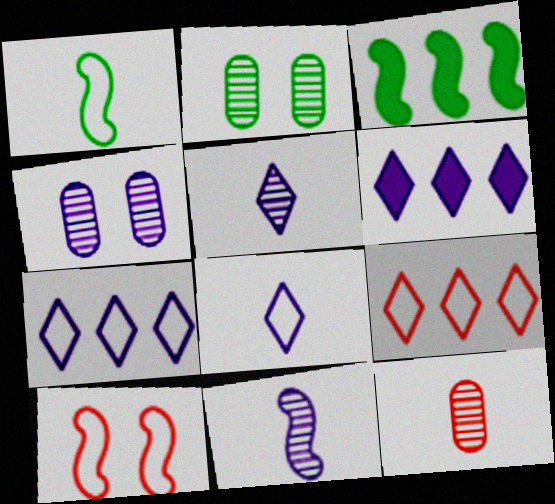[[3, 10, 11]]